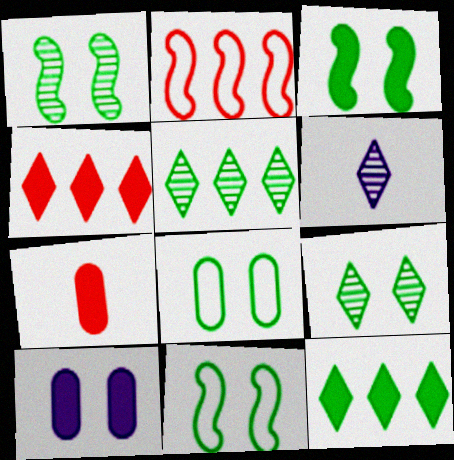[[1, 3, 11], 
[3, 8, 9]]